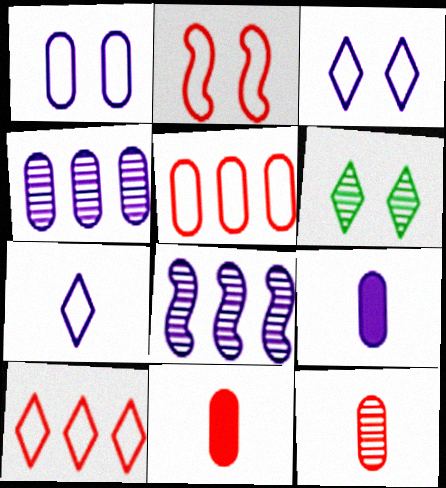[[1, 4, 9], 
[3, 8, 9], 
[6, 8, 12]]